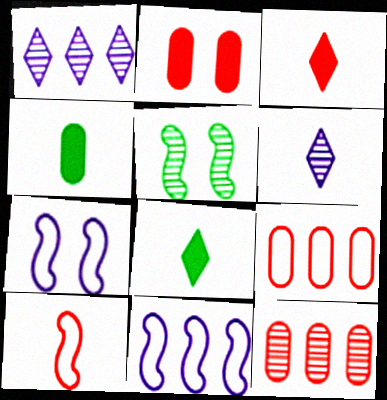[[4, 6, 10], 
[5, 6, 12], 
[7, 8, 12]]